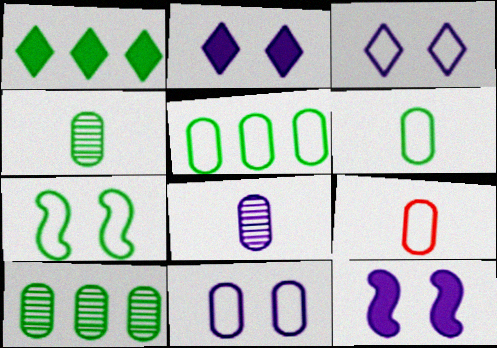[[1, 4, 7], 
[5, 9, 11]]